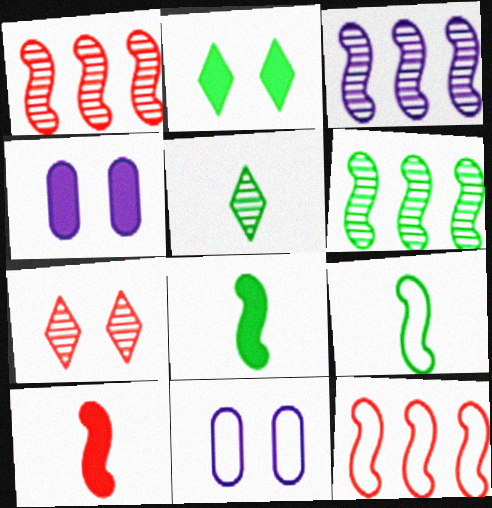[[1, 3, 6], 
[4, 5, 12]]